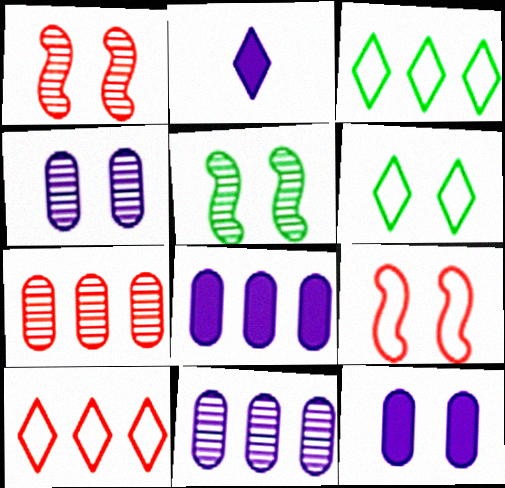[[1, 6, 12]]